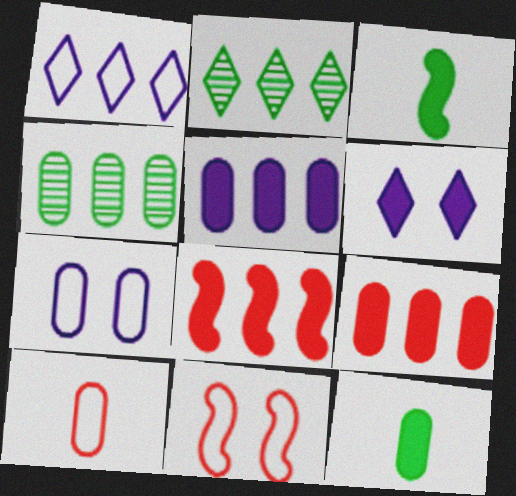[[1, 4, 8], 
[3, 6, 9], 
[6, 8, 12]]